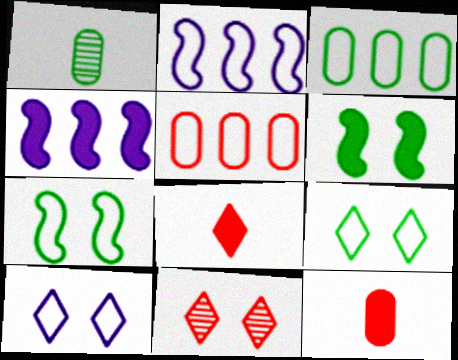[]